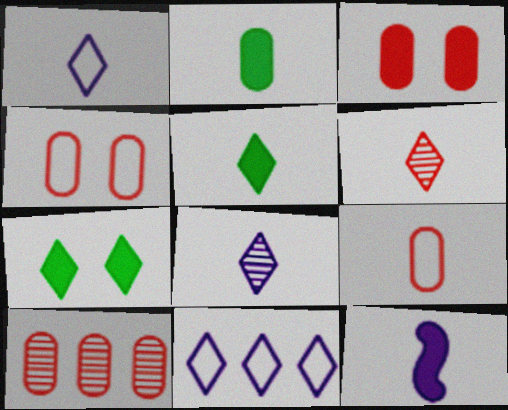[[1, 5, 6], 
[3, 9, 10], 
[6, 7, 11]]